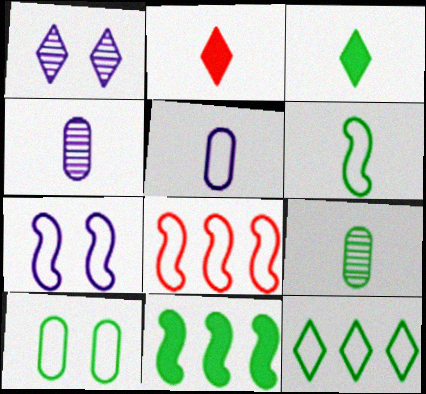[[1, 2, 12], 
[2, 4, 6], 
[3, 6, 9], 
[6, 7, 8], 
[6, 10, 12]]